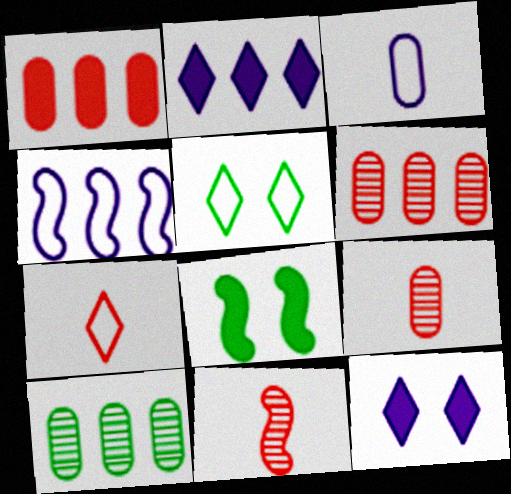[[4, 8, 11]]